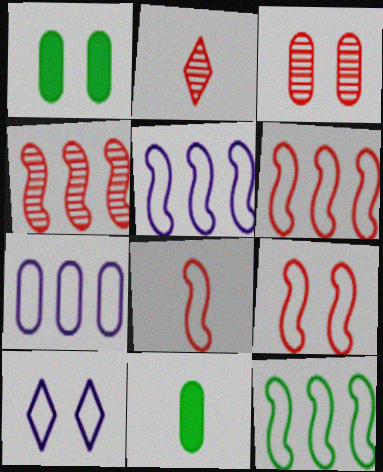[[1, 2, 5], 
[2, 3, 4], 
[3, 7, 11], 
[4, 10, 11], 
[5, 6, 12], 
[6, 8, 9]]